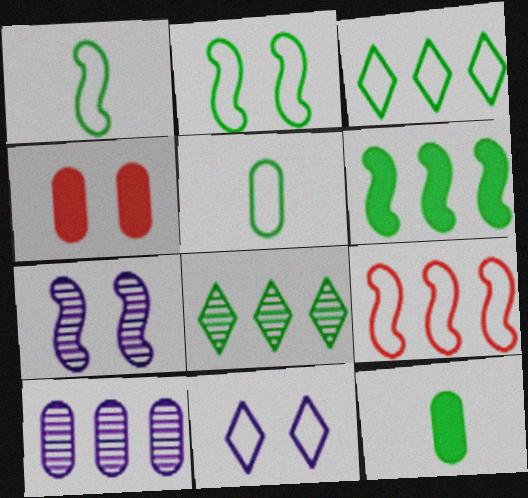[[2, 3, 5], 
[2, 8, 12], 
[4, 5, 10], 
[5, 9, 11]]